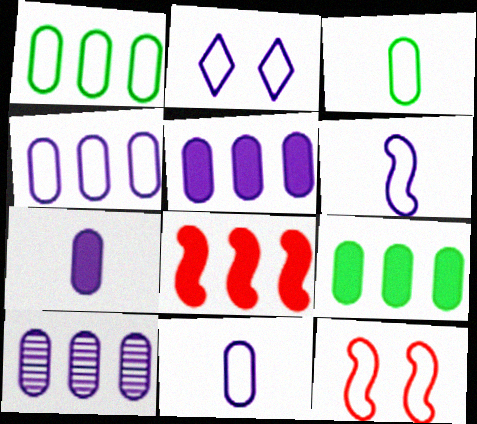[[2, 4, 6], 
[4, 5, 10]]